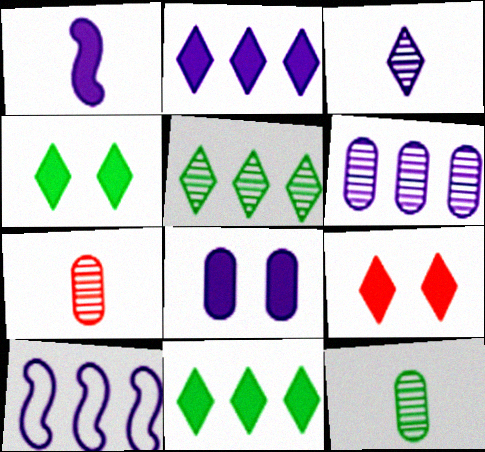[[1, 2, 8], 
[2, 6, 10], 
[3, 8, 10], 
[4, 7, 10], 
[9, 10, 12]]